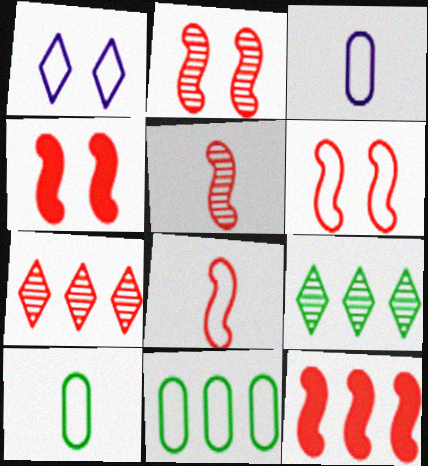[[1, 8, 11], 
[2, 4, 6], 
[2, 8, 12], 
[3, 4, 9], 
[5, 6, 12]]